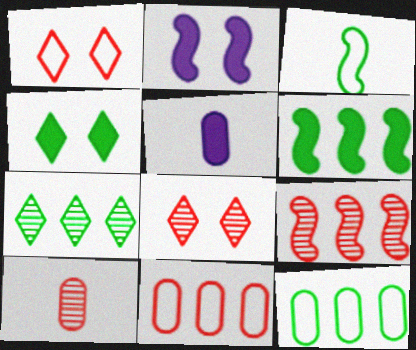[[2, 3, 9], 
[6, 7, 12], 
[8, 9, 10]]